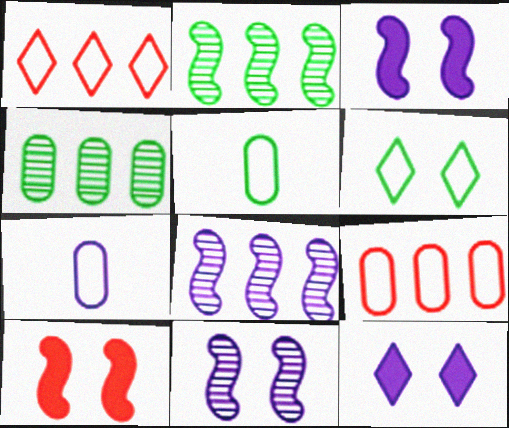[[7, 8, 12]]